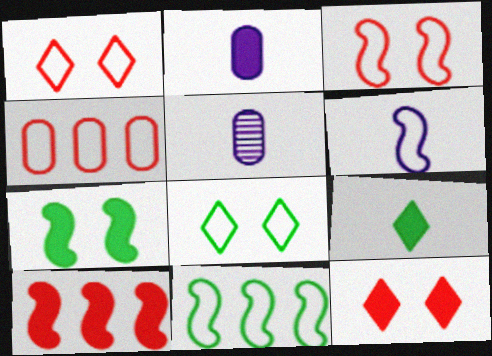[[3, 6, 11], 
[4, 6, 8], 
[5, 8, 10], 
[5, 11, 12]]